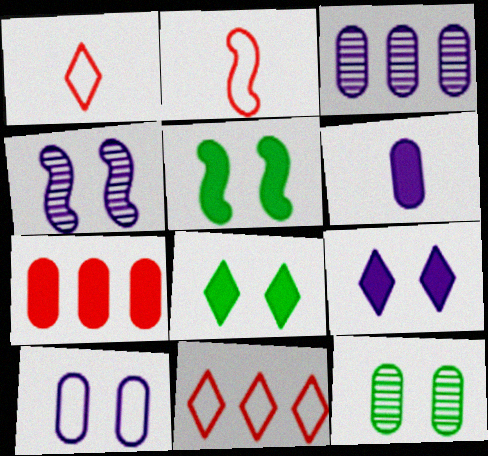[[1, 3, 5], 
[2, 3, 8], 
[3, 6, 10], 
[4, 9, 10]]